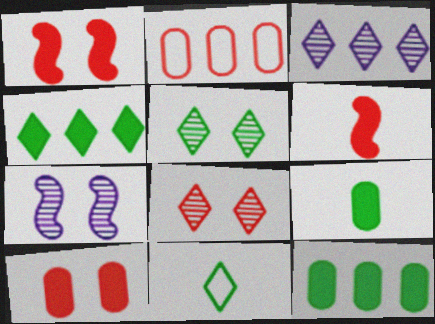[[2, 6, 8], 
[4, 5, 11]]